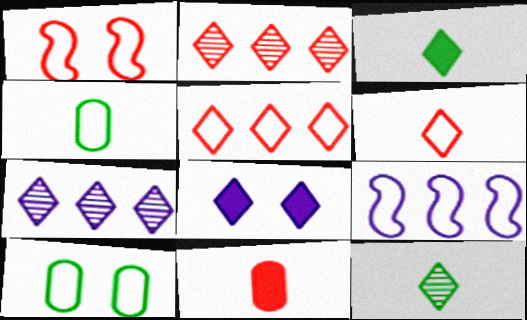[[1, 2, 11], 
[5, 8, 12], 
[6, 9, 10]]